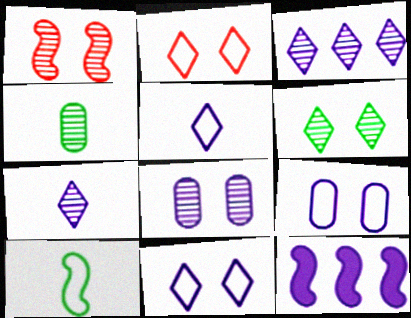[[1, 3, 4], 
[1, 6, 8], 
[1, 10, 12], 
[2, 4, 12], 
[5, 8, 12], 
[7, 9, 12]]